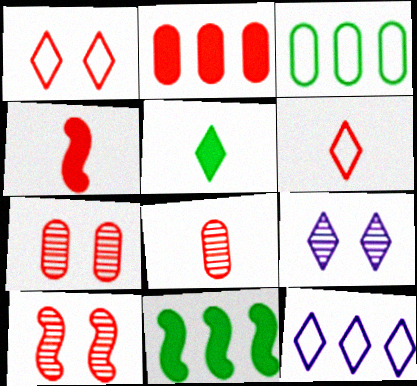[[2, 6, 10], 
[3, 4, 9], 
[4, 6, 8]]